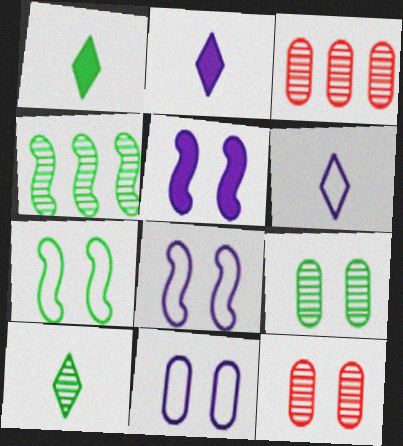[[1, 3, 8], 
[2, 3, 7], 
[4, 9, 10]]